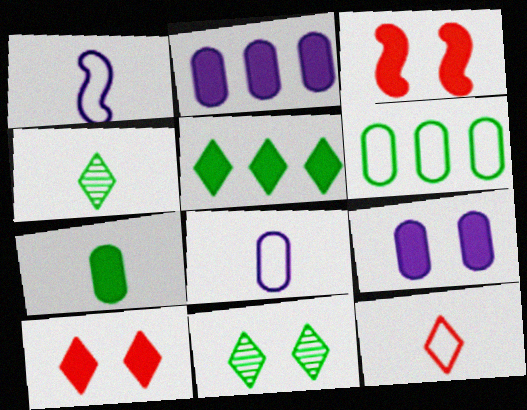[]